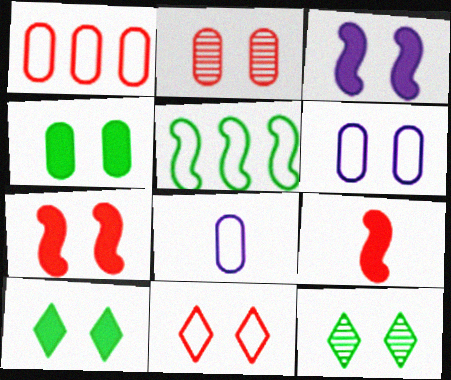[[2, 4, 6], 
[2, 7, 11], 
[5, 8, 11], 
[6, 7, 12]]